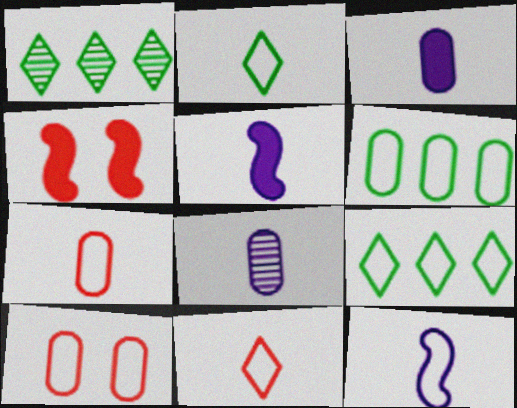[[1, 5, 10], 
[2, 7, 12], 
[4, 8, 9], 
[9, 10, 12]]